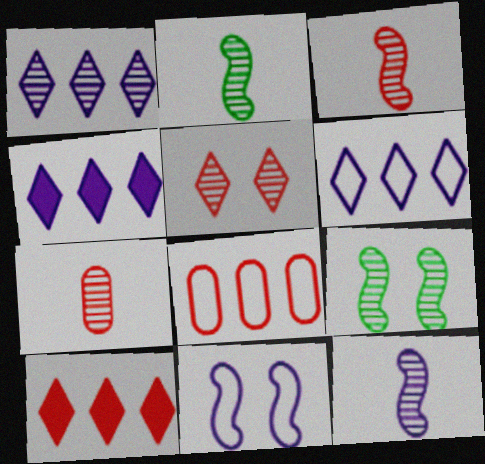[[1, 4, 6], 
[1, 7, 9], 
[2, 3, 12]]